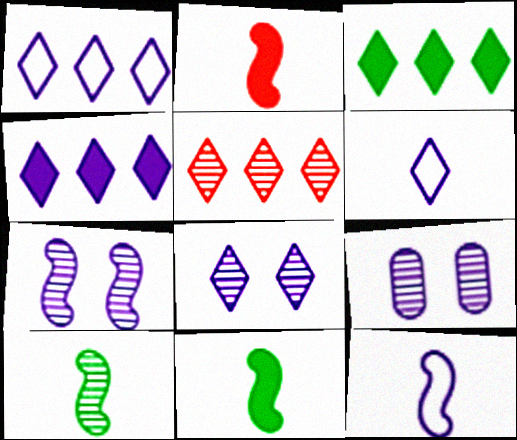[[1, 3, 5], 
[2, 10, 12], 
[4, 6, 8], 
[4, 9, 12], 
[5, 9, 10], 
[7, 8, 9]]